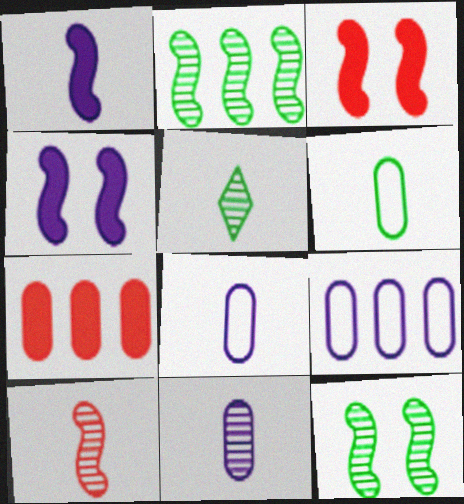[[3, 5, 9], 
[5, 10, 11]]